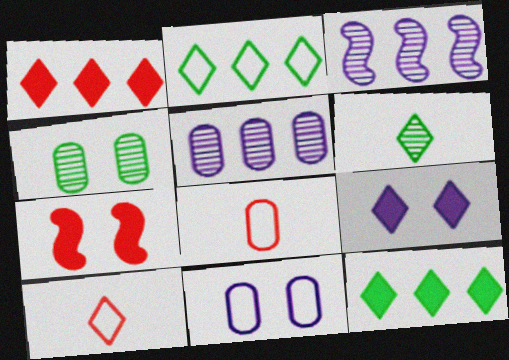[]